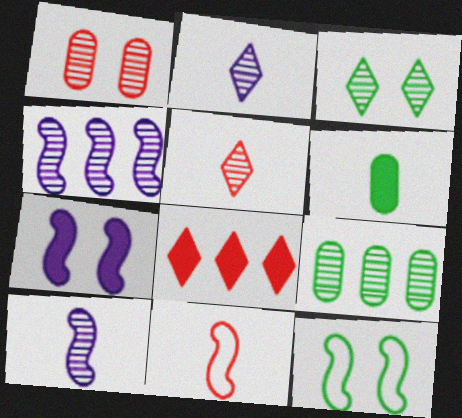[[1, 8, 11], 
[2, 6, 11], 
[6, 7, 8]]